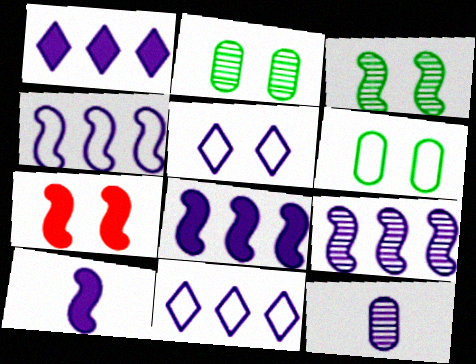[[2, 5, 7], 
[4, 8, 9], 
[5, 8, 12]]